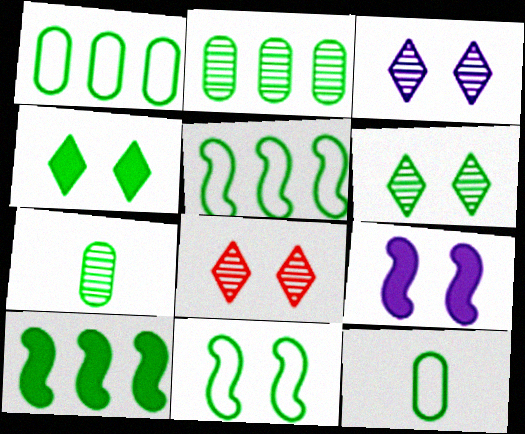[[3, 6, 8], 
[4, 5, 7], 
[6, 10, 12]]